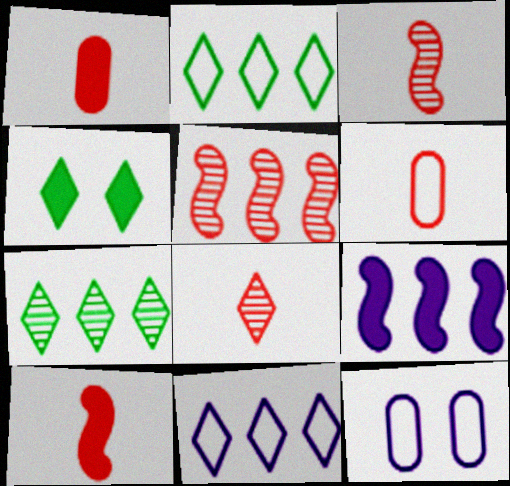[[1, 4, 9], 
[4, 8, 11], 
[6, 8, 10], 
[7, 10, 12]]